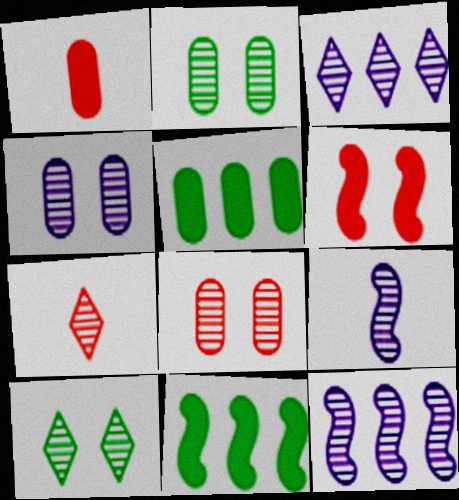[[2, 4, 8], 
[2, 7, 12], 
[3, 4, 9], 
[3, 7, 10]]